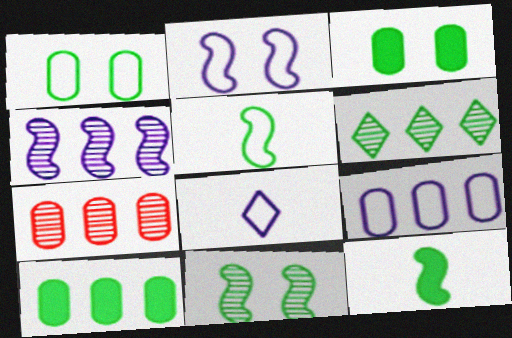[[1, 6, 12], 
[2, 8, 9], 
[3, 5, 6], 
[4, 6, 7], 
[7, 9, 10]]